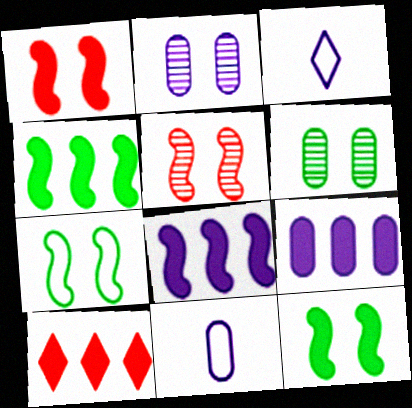[[2, 3, 8], 
[2, 9, 11], 
[4, 9, 10]]